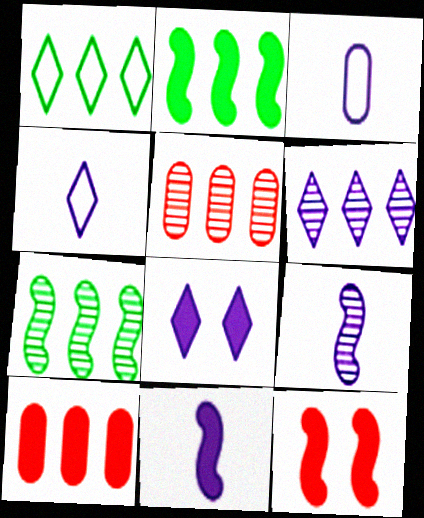[[2, 11, 12], 
[4, 6, 8], 
[5, 6, 7]]